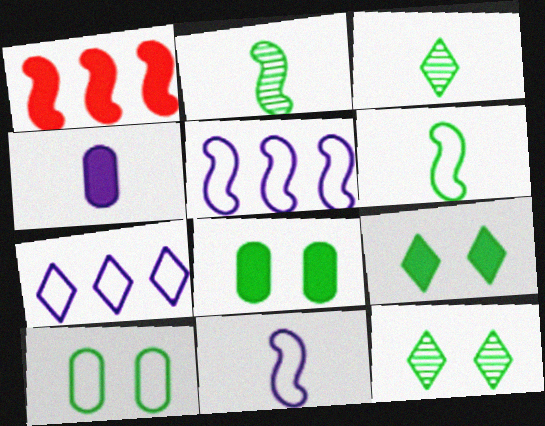[[1, 4, 9]]